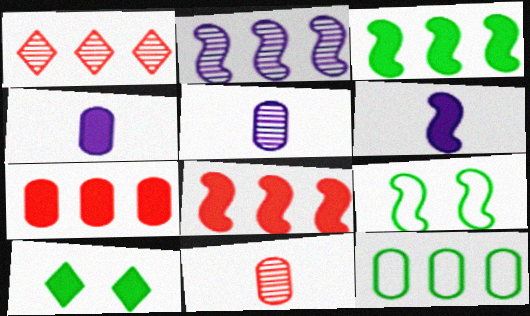[[1, 4, 9], 
[4, 8, 10], 
[6, 7, 10]]